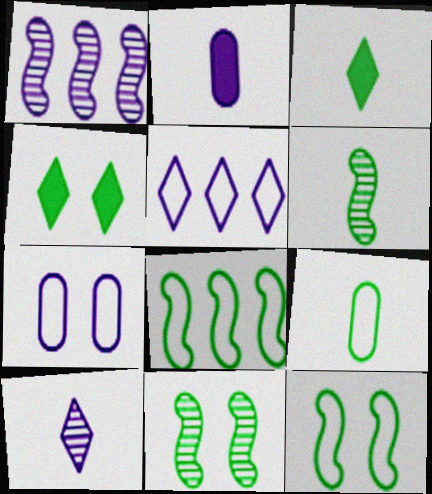[[3, 6, 9]]